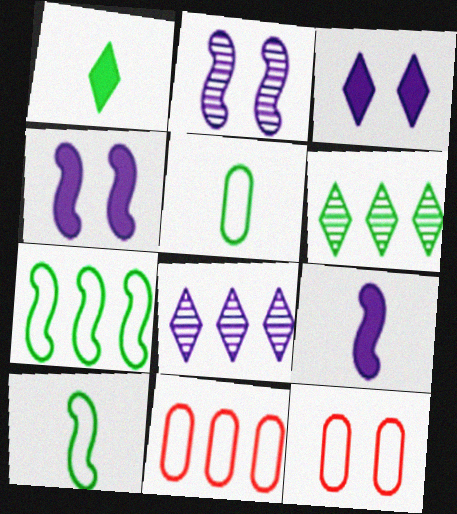[[1, 2, 11], 
[6, 9, 12]]